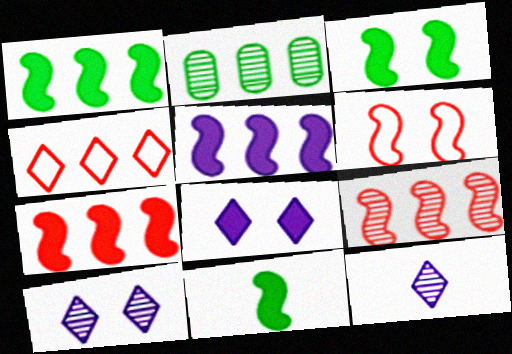[[1, 3, 11], 
[1, 5, 7], 
[2, 4, 5]]